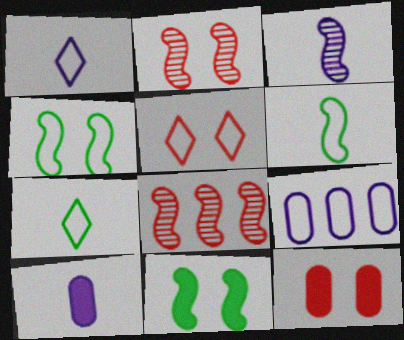[[1, 3, 10], 
[2, 5, 12], 
[5, 6, 9]]